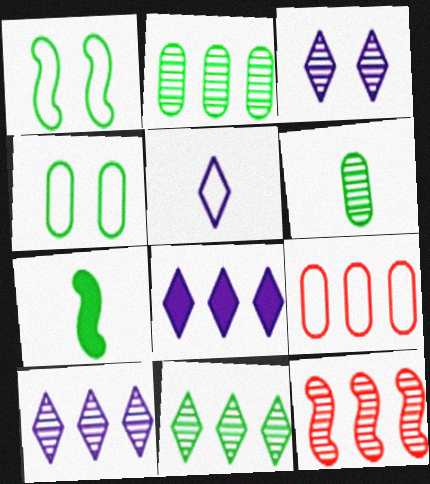[[1, 5, 9], 
[2, 10, 12], 
[3, 5, 8], 
[3, 6, 12], 
[3, 7, 9], 
[4, 7, 11]]